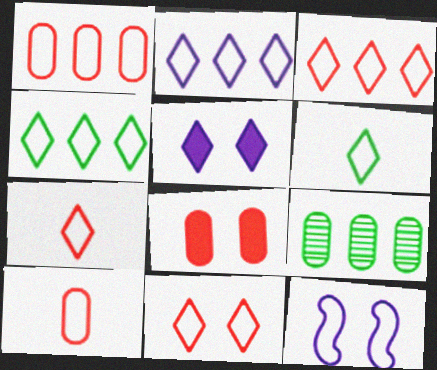[[1, 6, 12], 
[2, 3, 4], 
[2, 6, 11], 
[3, 7, 11], 
[4, 10, 12]]